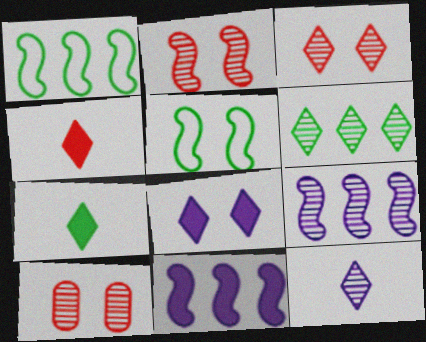[[2, 3, 10], 
[3, 6, 12], 
[5, 8, 10]]